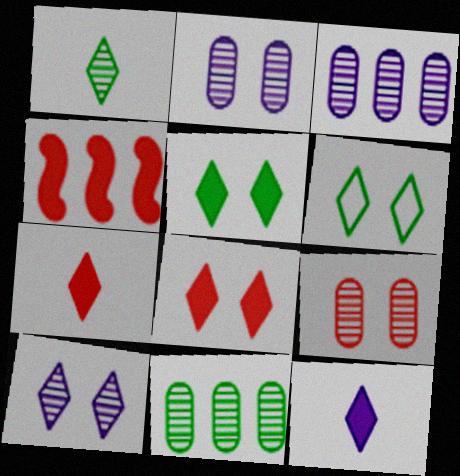[[6, 8, 10]]